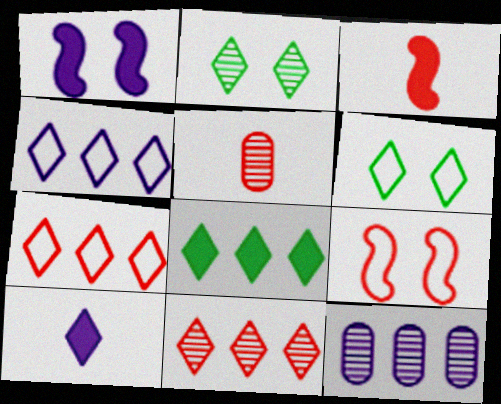[[2, 7, 10], 
[3, 6, 12], 
[4, 8, 11], 
[6, 10, 11]]